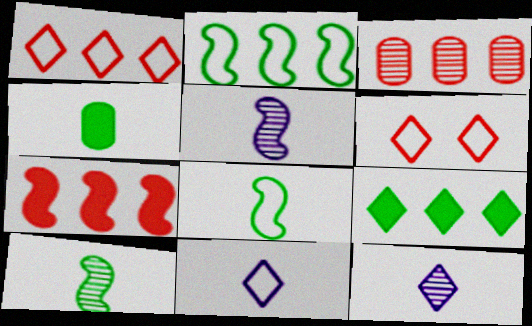[[1, 3, 7], 
[6, 9, 12]]